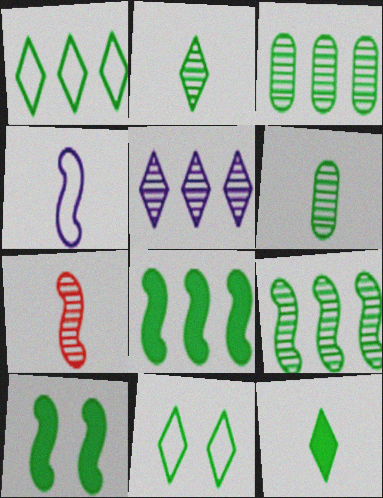[[1, 3, 8], 
[1, 6, 10], 
[6, 8, 11]]